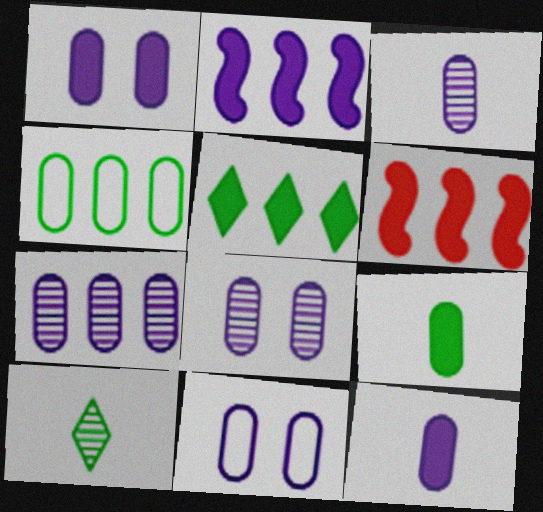[[1, 8, 11], 
[3, 7, 8], 
[6, 10, 11], 
[7, 11, 12]]